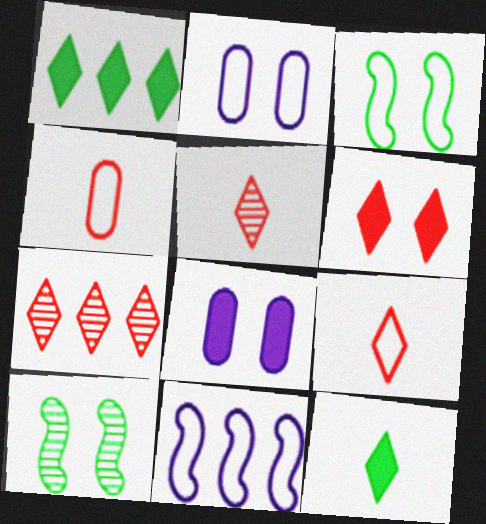[[2, 6, 10], 
[6, 7, 9]]